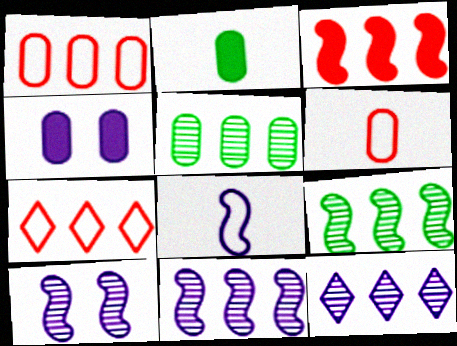[[2, 7, 10], 
[4, 5, 6], 
[4, 8, 12]]